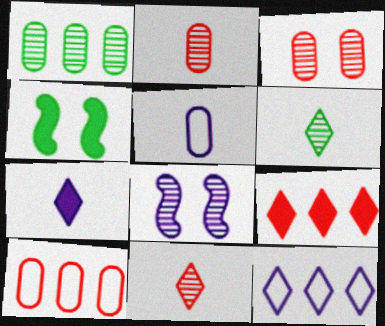[[1, 8, 11], 
[2, 4, 12]]